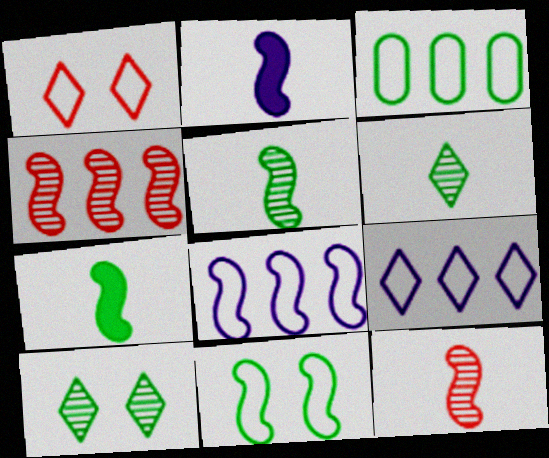[[2, 4, 11], 
[3, 7, 10]]